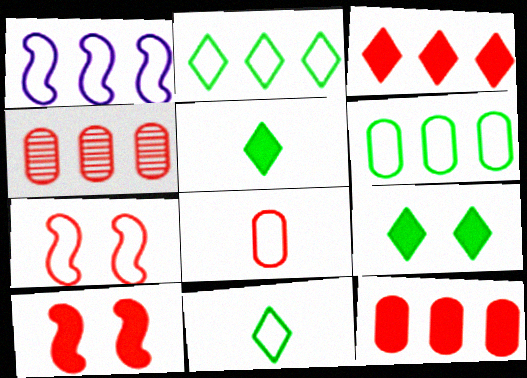[]